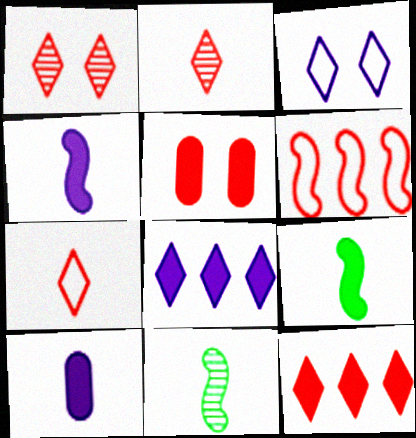[[1, 7, 12], 
[2, 5, 6], 
[5, 8, 9], 
[7, 10, 11]]